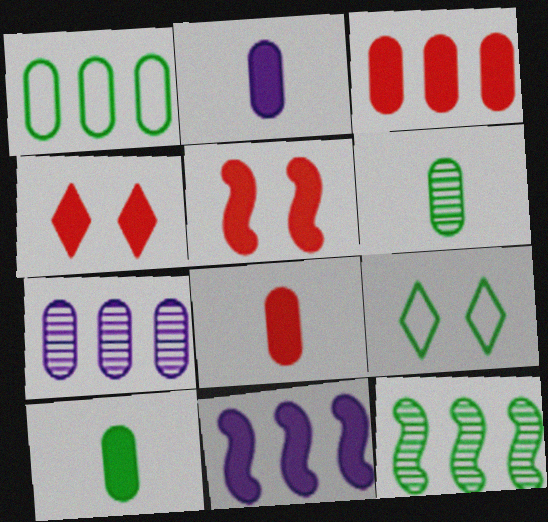[[1, 3, 7], 
[2, 8, 10], 
[4, 10, 11], 
[9, 10, 12]]